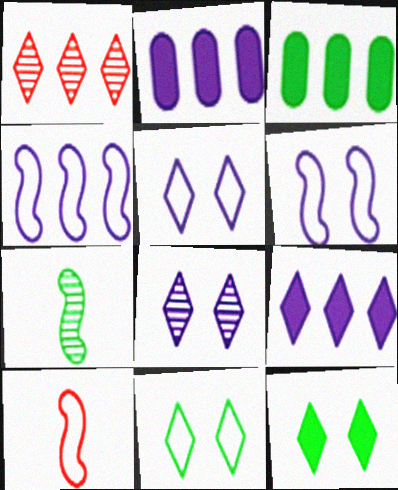[[1, 3, 4], 
[3, 7, 11], 
[3, 8, 10]]